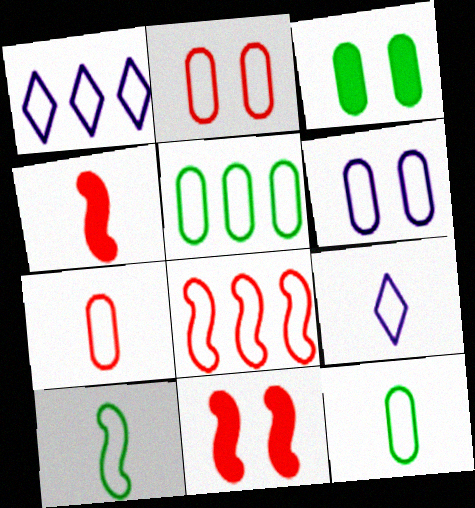[[1, 2, 10], 
[1, 5, 8], 
[5, 6, 7], 
[7, 9, 10]]